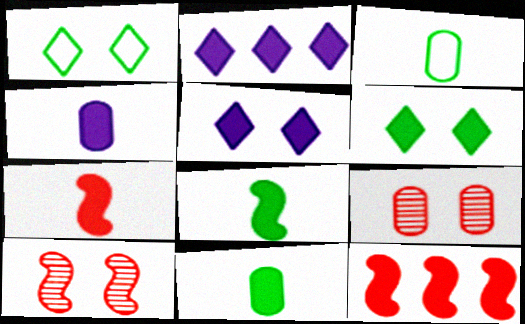[[2, 3, 10], 
[4, 6, 12], 
[5, 11, 12]]